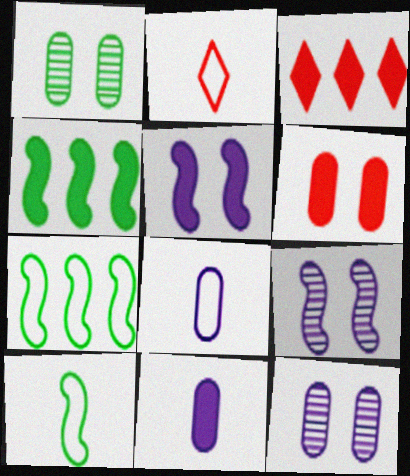[[2, 4, 12], 
[2, 8, 10], 
[3, 10, 12]]